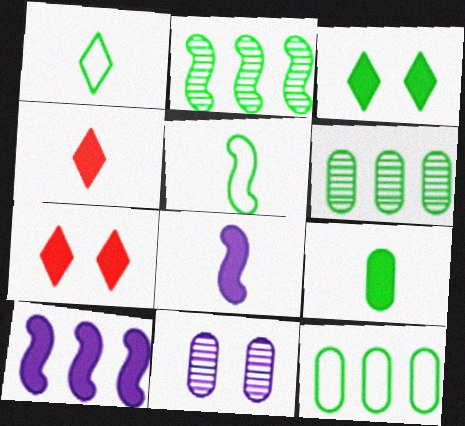[[3, 5, 6], 
[4, 8, 9], 
[7, 9, 10]]